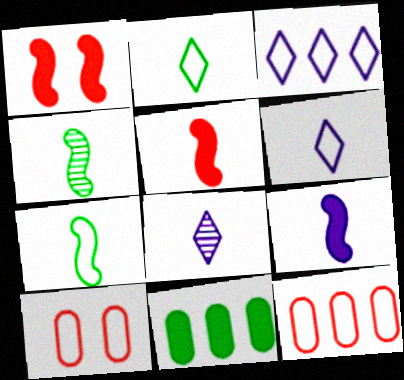[[3, 7, 10]]